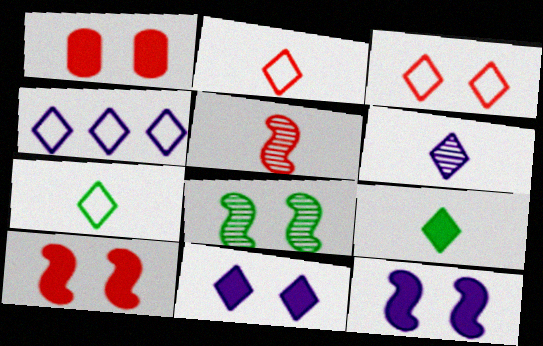[[2, 6, 9], 
[3, 4, 7], 
[4, 6, 11]]